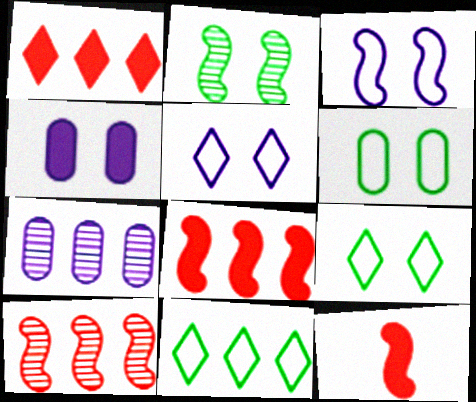[[7, 8, 11], 
[7, 9, 12]]